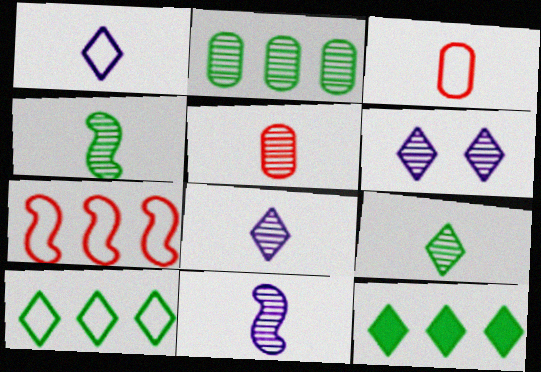[[4, 5, 8], 
[5, 9, 11]]